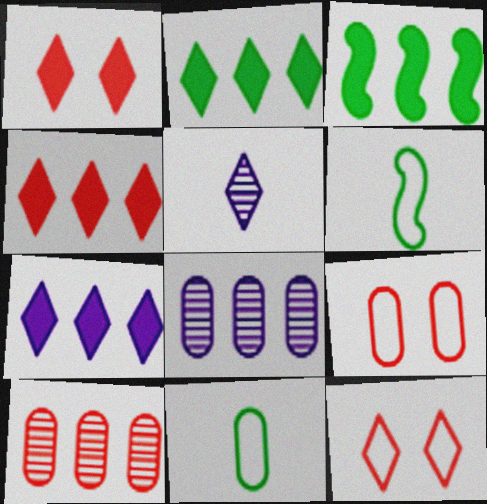[[1, 6, 8], 
[2, 4, 7], 
[2, 5, 12], 
[3, 5, 9]]